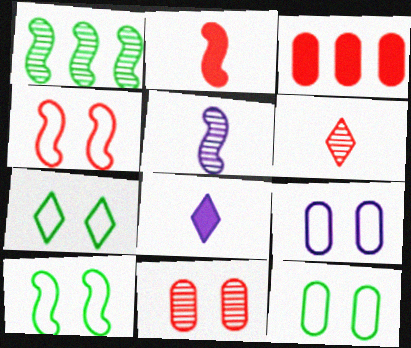[[3, 4, 6], 
[3, 5, 7], 
[4, 7, 9], 
[7, 10, 12]]